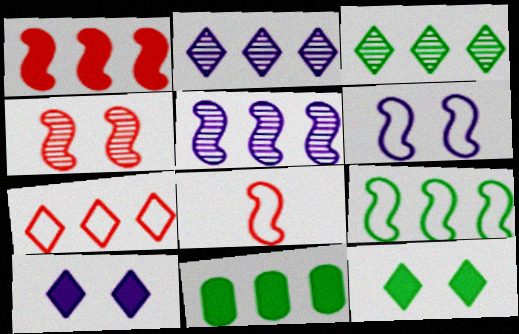[[1, 4, 8], 
[1, 5, 9], 
[3, 9, 11], 
[5, 7, 11], 
[6, 8, 9]]